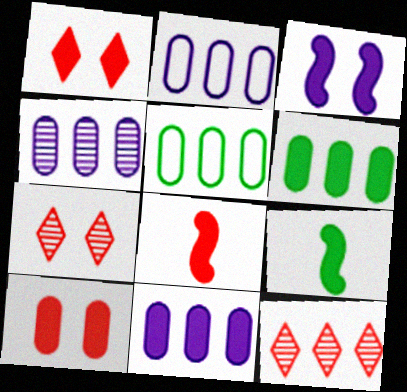[[1, 9, 11], 
[2, 4, 11], 
[2, 7, 9]]